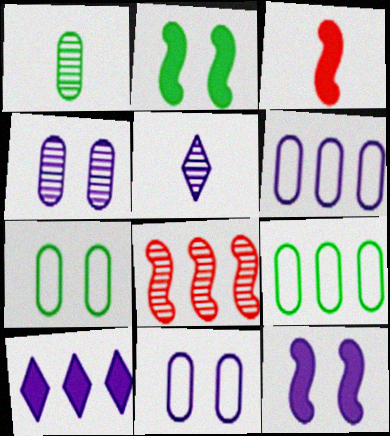[[5, 6, 12], 
[8, 9, 10]]